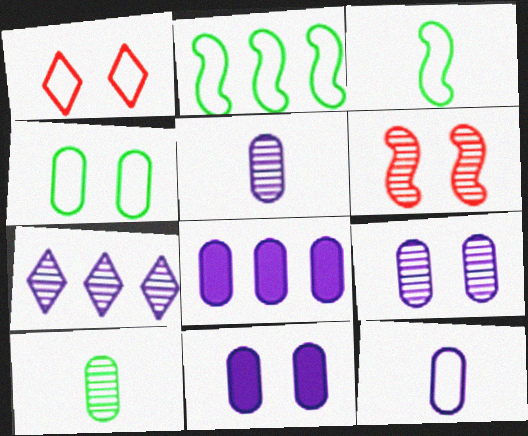[[1, 2, 12], 
[6, 7, 10], 
[8, 9, 12]]